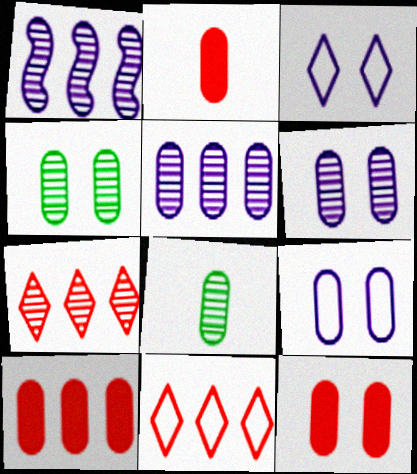[[2, 10, 12], 
[4, 9, 12], 
[8, 9, 10]]